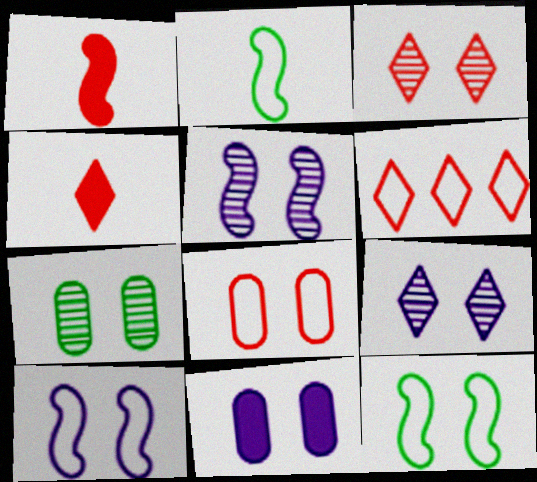[[3, 4, 6], 
[3, 5, 7], 
[3, 11, 12], 
[7, 8, 11], 
[9, 10, 11]]